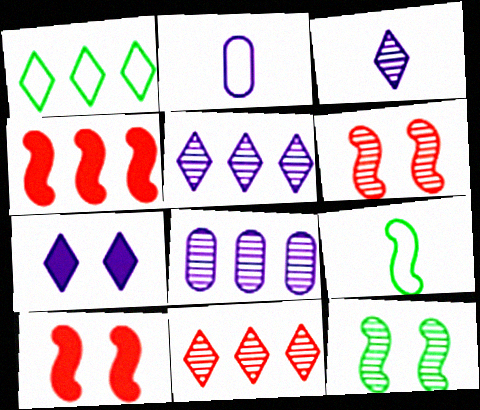[[1, 4, 8]]